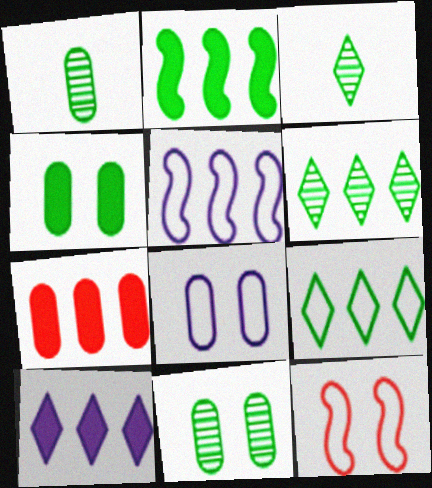[[1, 7, 8], 
[1, 10, 12], 
[2, 7, 10], 
[5, 6, 7]]